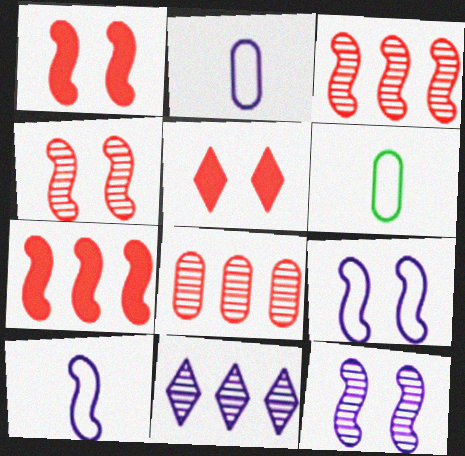[[1, 6, 11]]